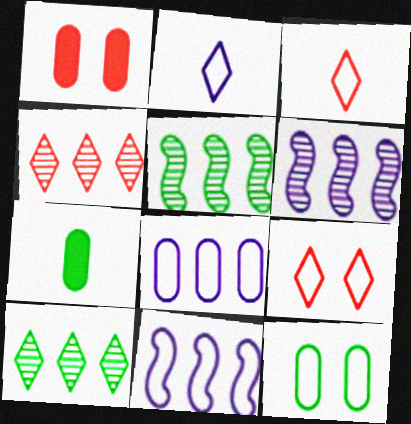[[1, 2, 5], 
[3, 11, 12], 
[6, 7, 9]]